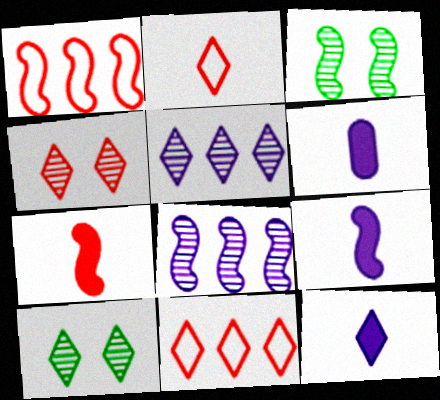[[1, 3, 9], 
[1, 6, 10], 
[3, 6, 11], 
[6, 9, 12], 
[10, 11, 12]]